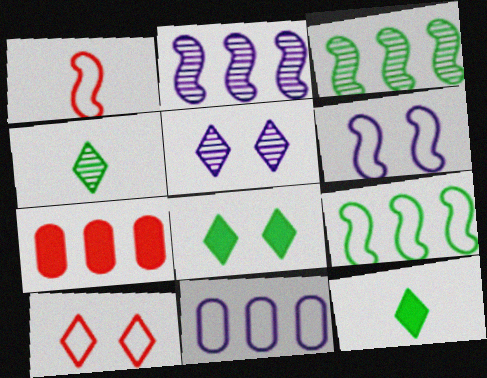[[1, 6, 9], 
[4, 6, 7], 
[5, 8, 10]]